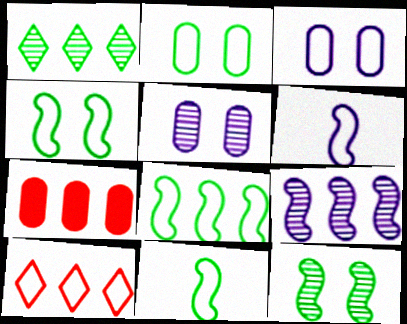[[2, 6, 10], 
[3, 10, 11], 
[4, 8, 11]]